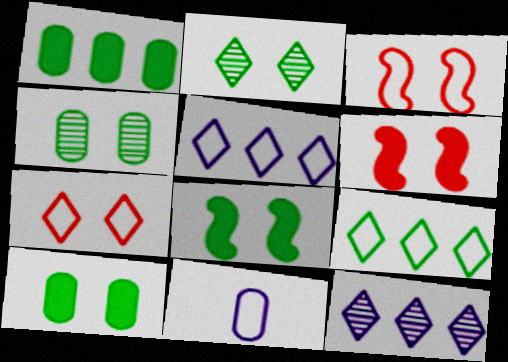[[3, 9, 11]]